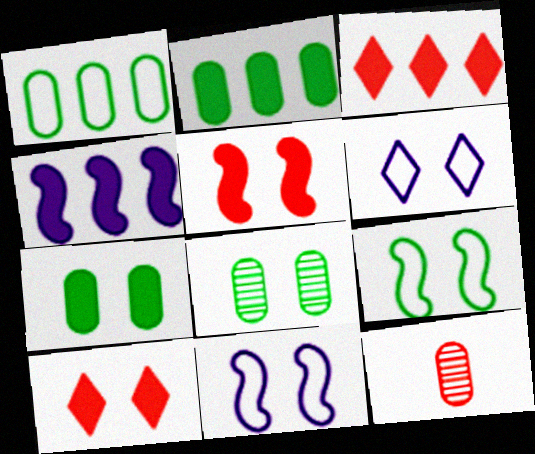[[2, 3, 4], 
[5, 6, 8], 
[8, 10, 11]]